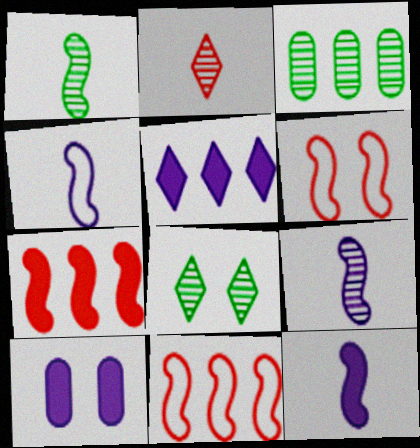[[1, 3, 8], 
[3, 5, 11], 
[4, 9, 12], 
[5, 10, 12], 
[6, 8, 10]]